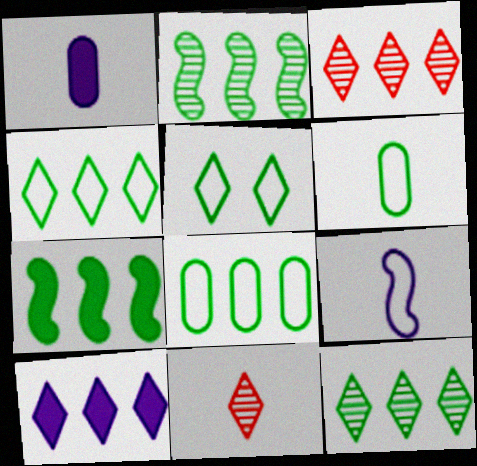[[3, 4, 10], 
[5, 10, 11], 
[7, 8, 12]]